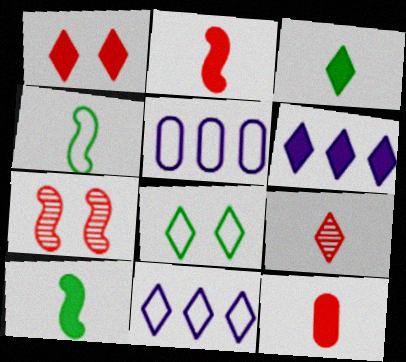[[1, 3, 6], 
[3, 5, 7], 
[6, 8, 9]]